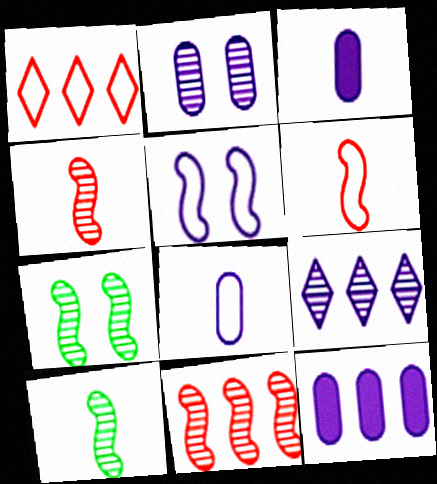[[1, 3, 7], 
[2, 8, 12], 
[3, 5, 9]]